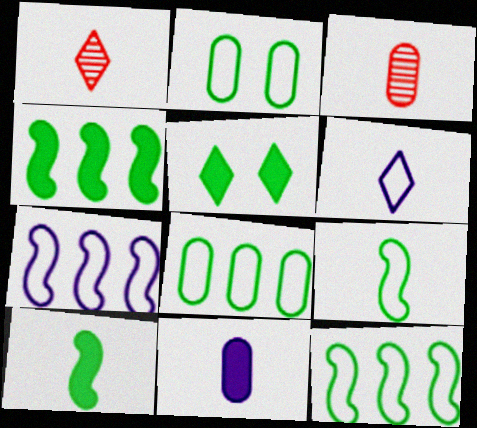[[1, 9, 11], 
[3, 5, 7], 
[3, 6, 10]]